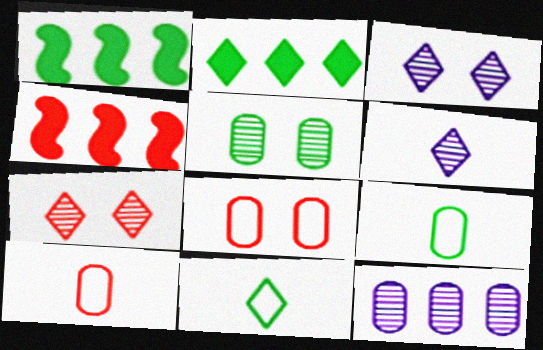[[1, 3, 10], 
[1, 5, 11], 
[1, 6, 8], 
[3, 4, 9], 
[4, 7, 10]]